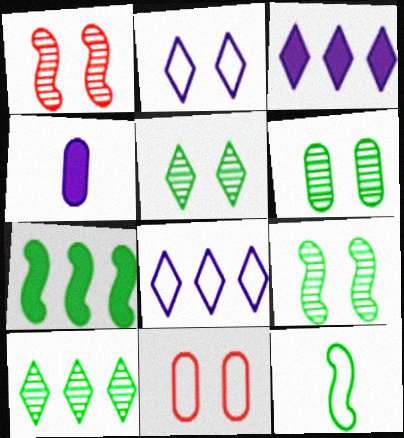[[5, 6, 9], 
[7, 9, 12], 
[8, 11, 12]]